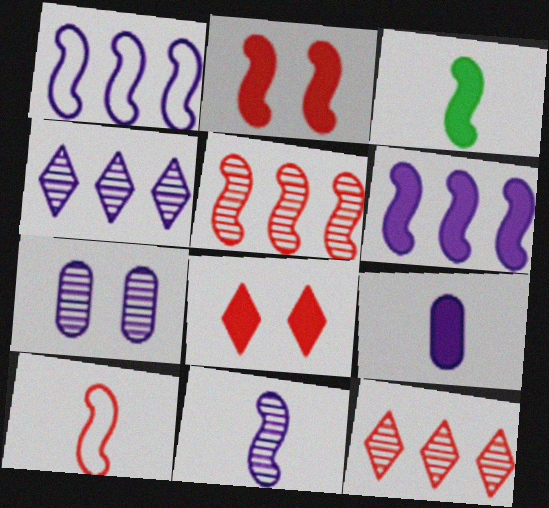[[2, 3, 6], 
[2, 5, 10], 
[3, 10, 11], 
[4, 7, 11]]